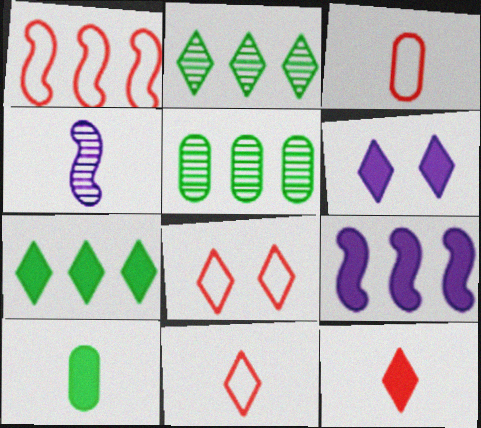[[1, 3, 8], 
[2, 6, 11], 
[4, 10, 11], 
[6, 7, 12]]